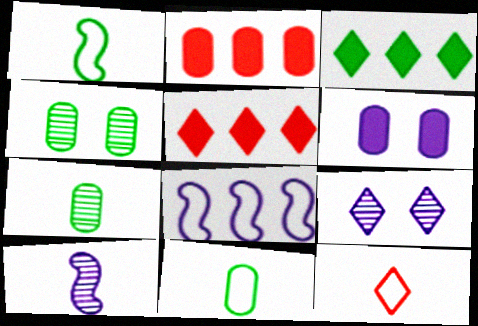[[1, 2, 9], 
[1, 3, 4], 
[3, 9, 12]]